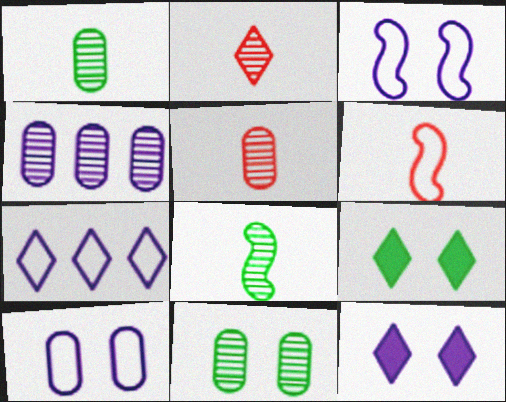[[2, 7, 9], 
[4, 5, 11], 
[4, 6, 9]]